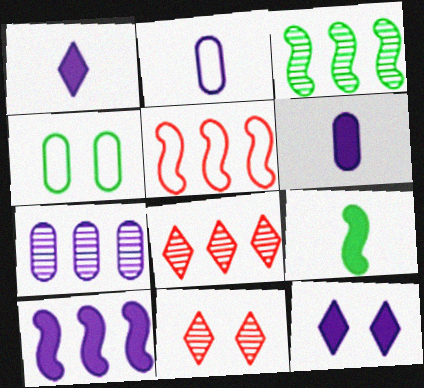[[3, 5, 10], 
[3, 7, 8], 
[6, 10, 12]]